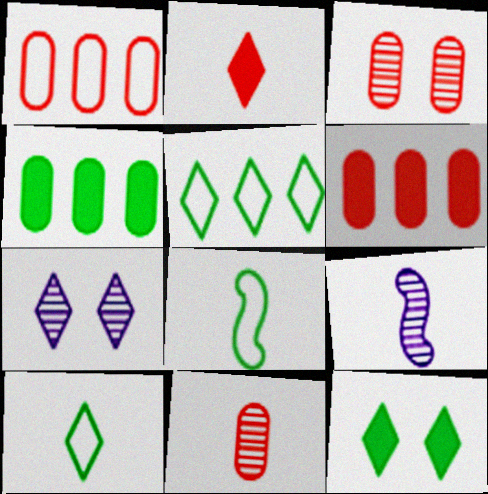[[1, 9, 12], 
[2, 5, 7], 
[6, 7, 8]]